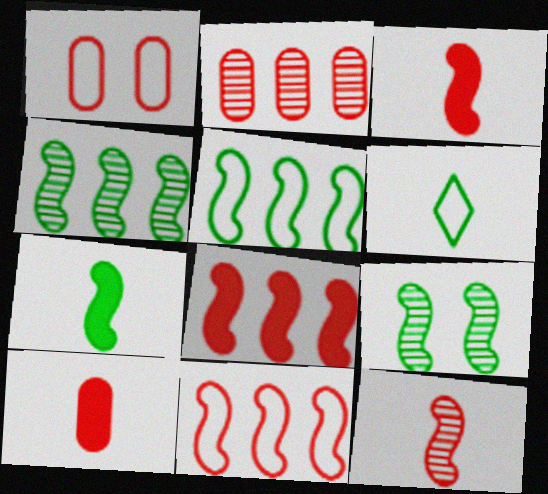[[1, 2, 10], 
[5, 7, 9]]